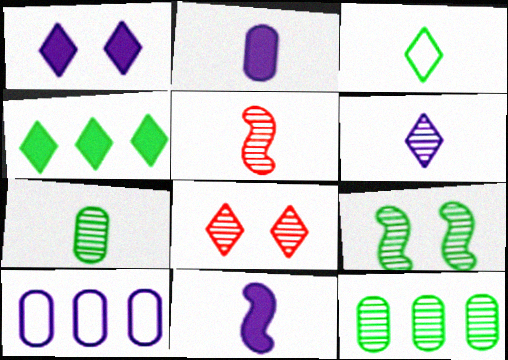[[2, 3, 5], 
[5, 6, 7]]